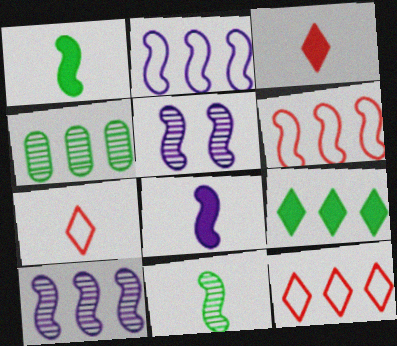[[1, 5, 6], 
[2, 5, 8]]